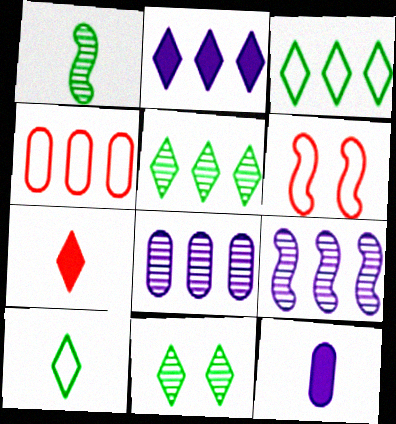[[5, 6, 12]]